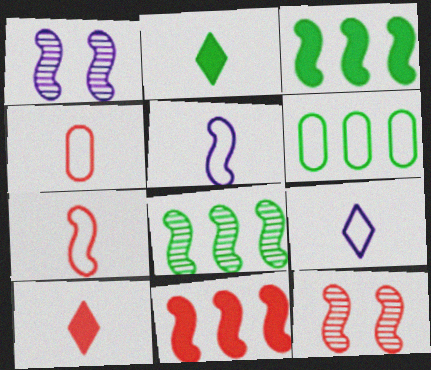[[1, 3, 7], 
[1, 6, 10], 
[3, 5, 12], 
[7, 11, 12]]